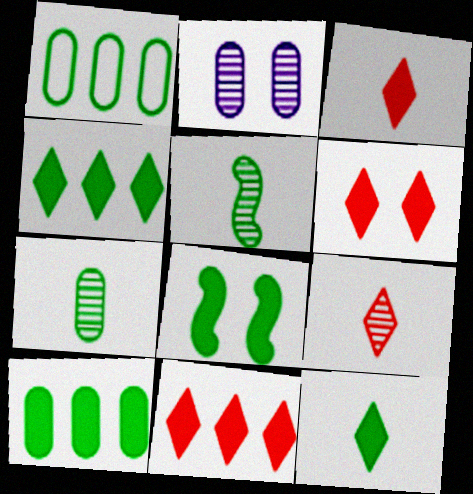[[3, 6, 11], 
[8, 10, 12]]